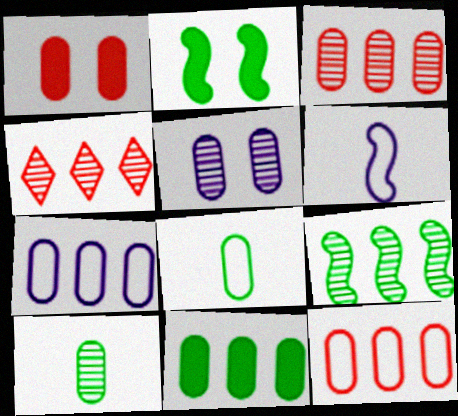[[1, 7, 10], 
[3, 5, 10], 
[3, 7, 11]]